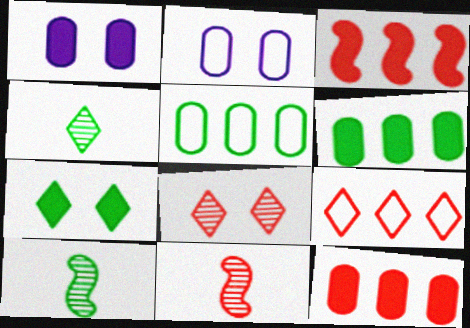[[1, 9, 10], 
[2, 3, 4], 
[5, 7, 10]]